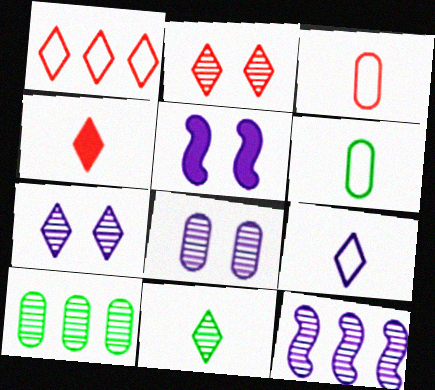[[1, 2, 4], 
[4, 9, 11]]